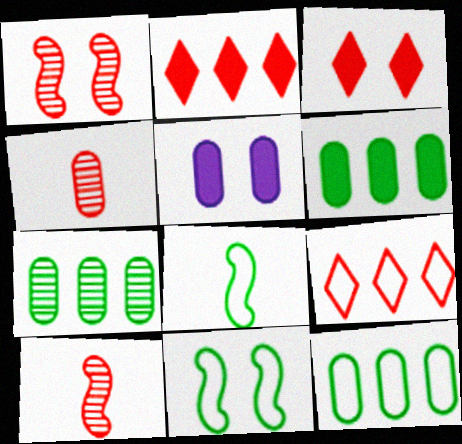[[4, 5, 12], 
[6, 7, 12]]